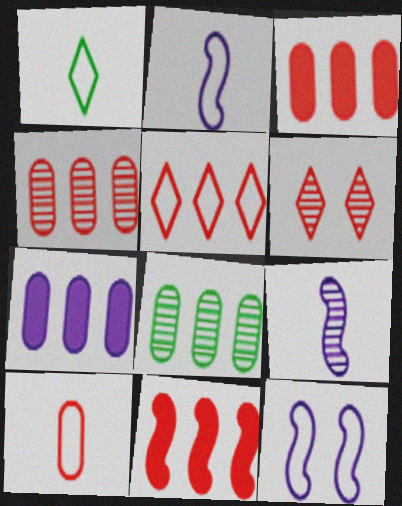[[1, 2, 10], 
[4, 5, 11], 
[6, 8, 9], 
[6, 10, 11]]